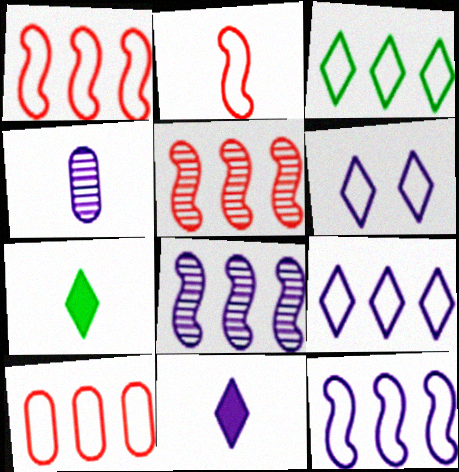[[2, 4, 7], 
[3, 10, 12]]